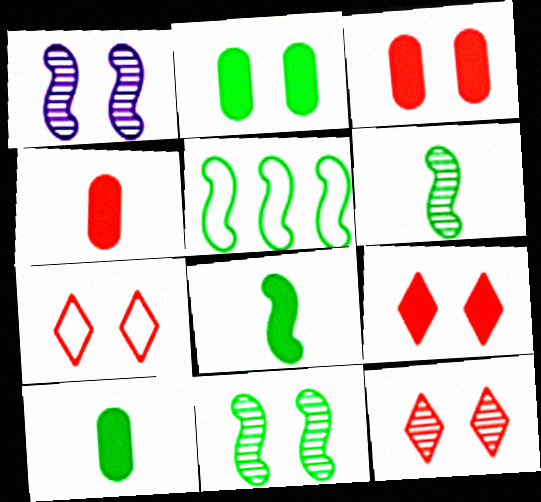[[1, 2, 7], 
[5, 8, 11], 
[7, 9, 12]]